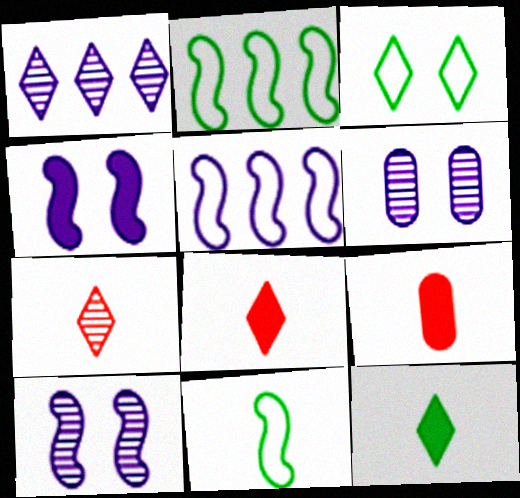[[1, 3, 8], 
[2, 6, 8]]